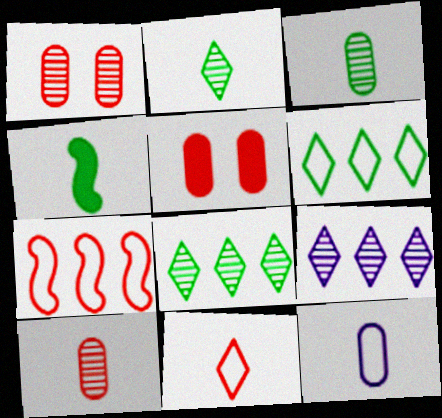[]